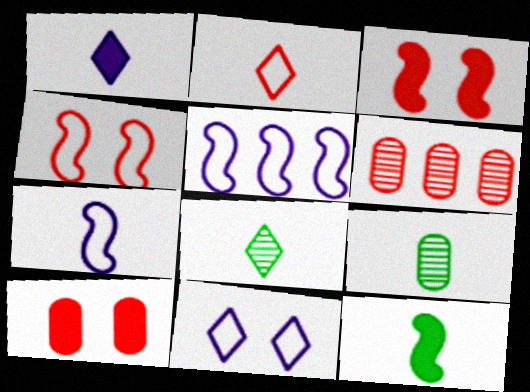[[1, 2, 8], 
[2, 3, 6], 
[5, 8, 10], 
[6, 11, 12]]